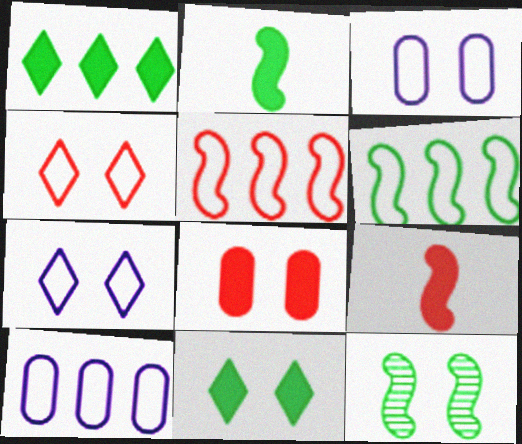[[2, 6, 12], 
[7, 8, 12]]